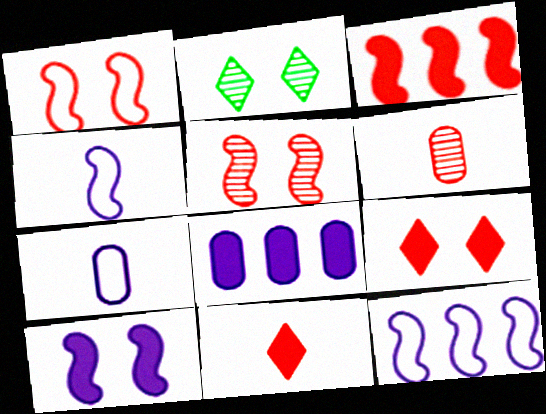[[2, 3, 7]]